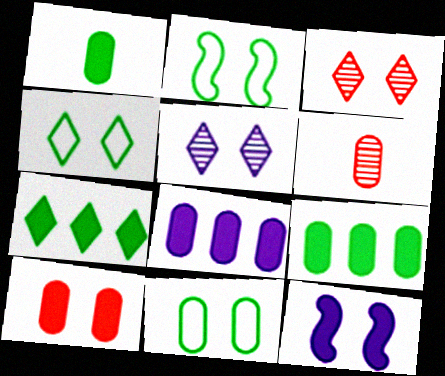[[1, 8, 10], 
[2, 4, 11], 
[2, 5, 10], 
[3, 11, 12], 
[6, 8, 11]]